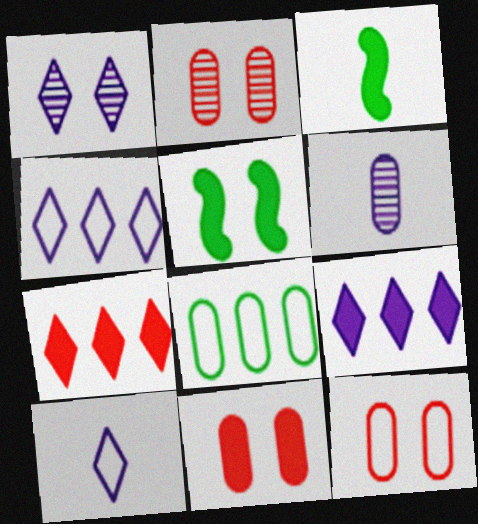[[1, 5, 12], 
[1, 9, 10], 
[2, 3, 4], 
[2, 11, 12], 
[3, 9, 11], 
[6, 8, 11]]